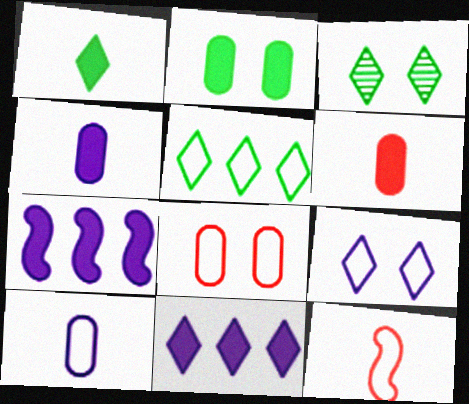[[1, 3, 5]]